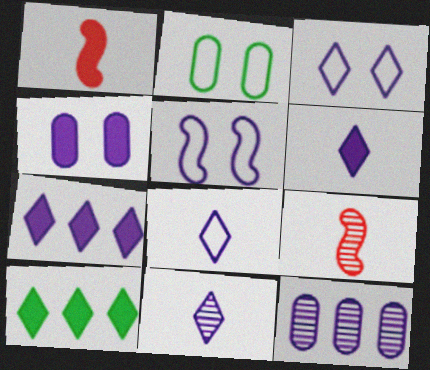[[1, 4, 10], 
[2, 7, 9], 
[3, 7, 11], 
[5, 6, 12], 
[6, 8, 11]]